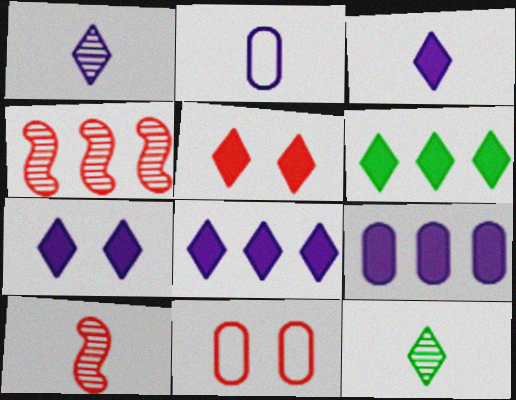[[3, 5, 6], 
[3, 7, 8]]